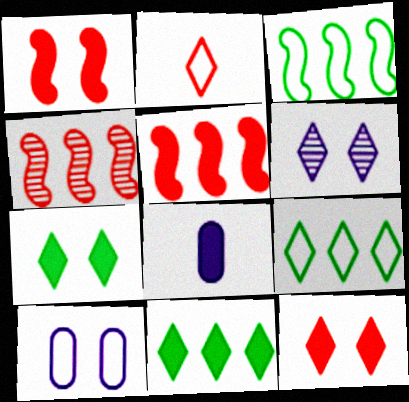[[1, 8, 11], 
[2, 3, 10], 
[2, 6, 11], 
[5, 7, 8]]